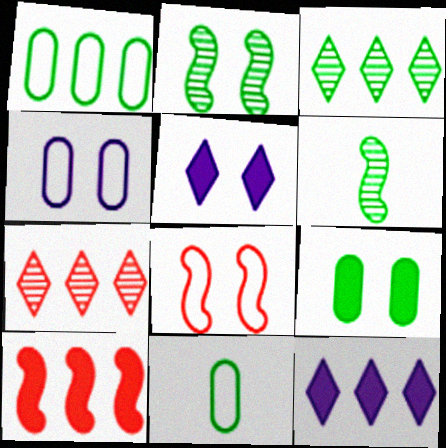[]